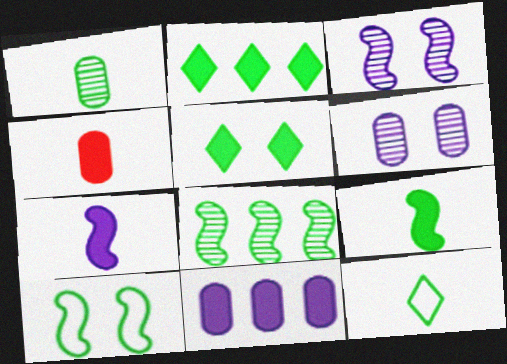[[1, 2, 10], 
[1, 9, 12], 
[8, 9, 10]]